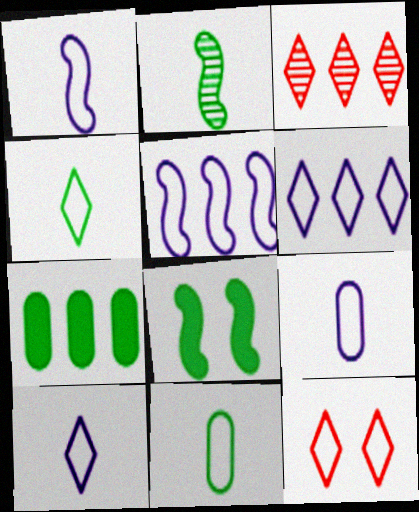[[1, 9, 10], 
[3, 5, 7], 
[3, 8, 9], 
[4, 6, 12], 
[5, 11, 12]]